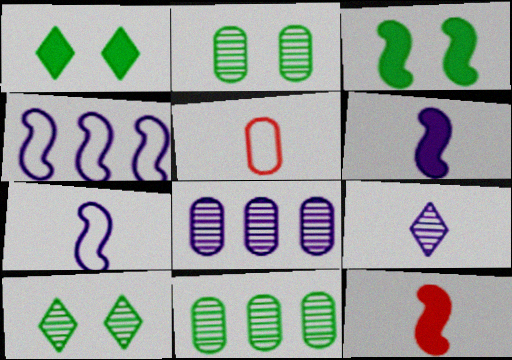[]